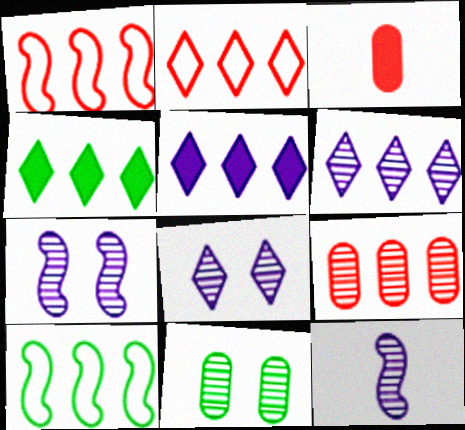[[2, 4, 6], 
[3, 8, 10], 
[5, 9, 10]]